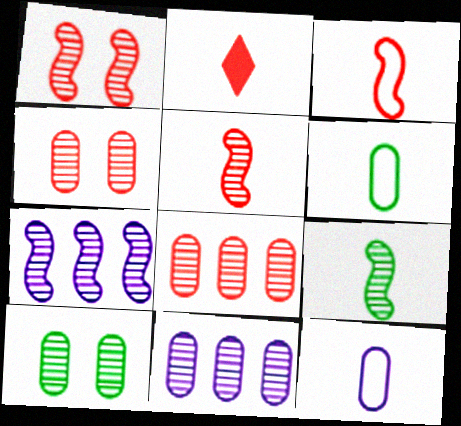[[1, 7, 9], 
[2, 9, 12]]